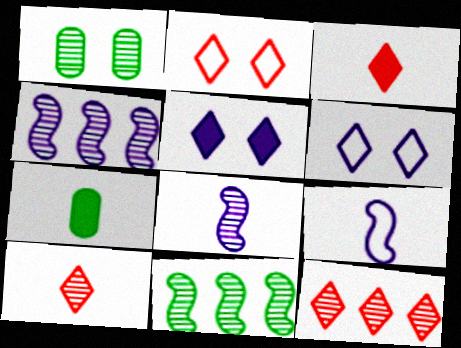[[1, 4, 10], 
[1, 8, 12], 
[2, 3, 12], 
[2, 4, 7], 
[7, 9, 10]]